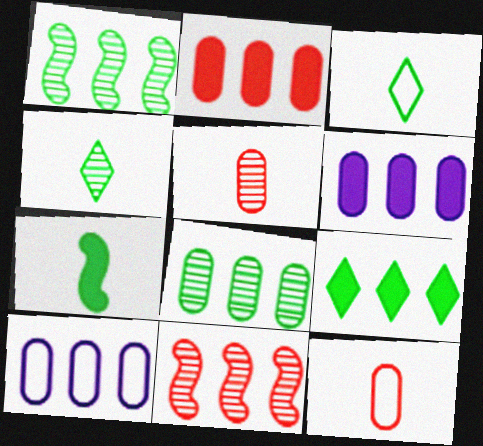[[2, 8, 10], 
[9, 10, 11]]